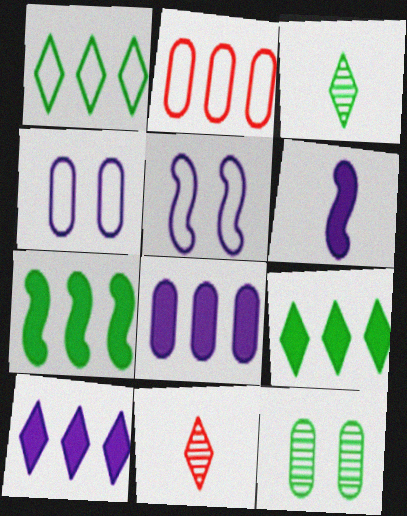[[4, 7, 11]]